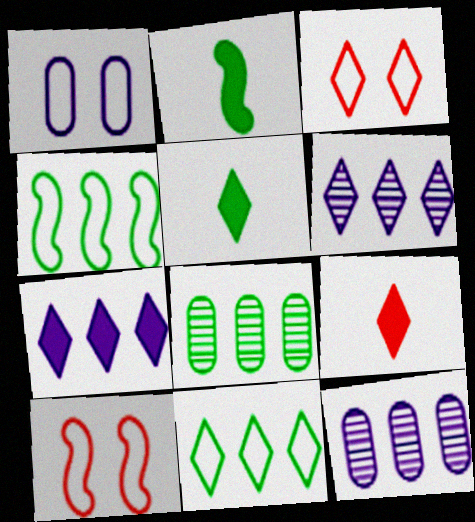[[2, 3, 12], 
[3, 5, 6], 
[5, 10, 12]]